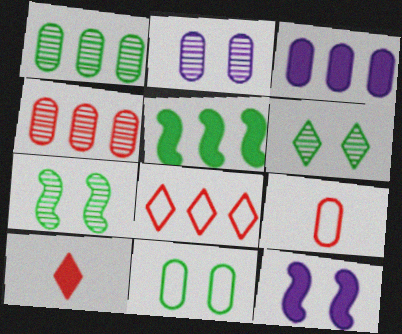[]